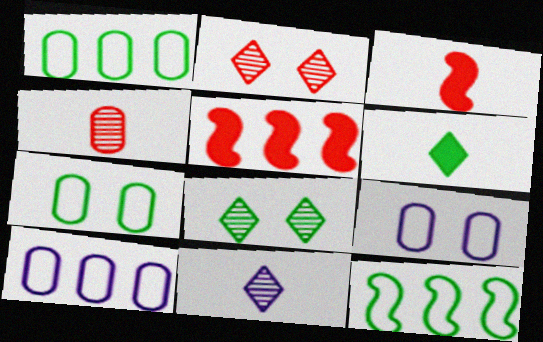[[3, 8, 10], 
[5, 7, 11]]